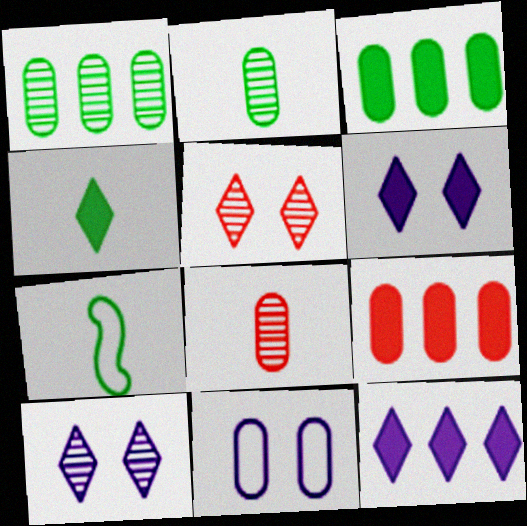[[2, 4, 7], 
[2, 9, 11], 
[3, 8, 11], 
[7, 9, 10]]